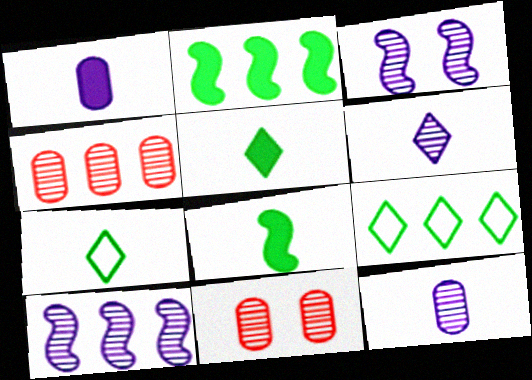[]